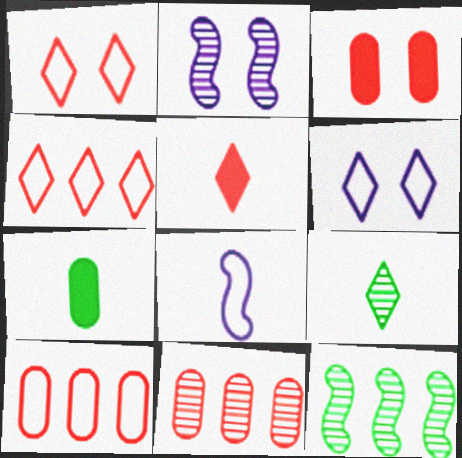[[2, 4, 7], 
[2, 9, 11]]